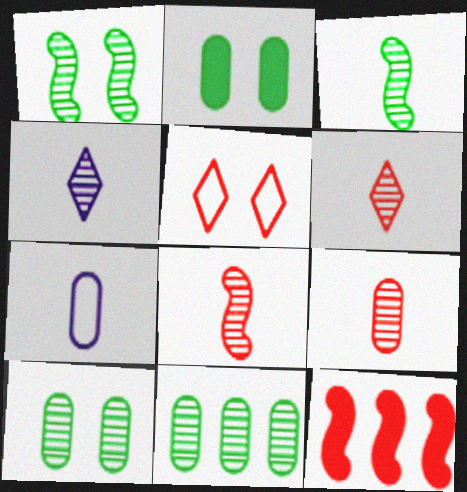[[3, 4, 9], 
[5, 9, 12], 
[6, 8, 9]]